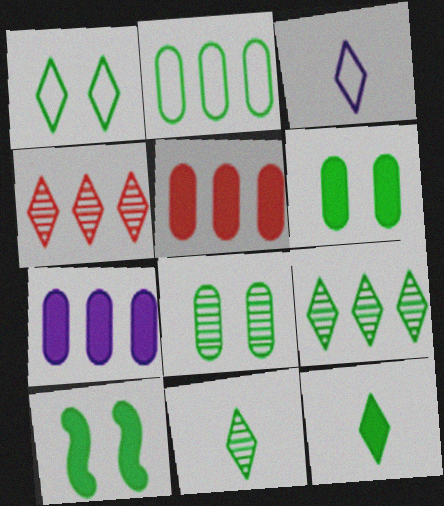[[1, 8, 10], 
[1, 9, 12], 
[2, 10, 11]]